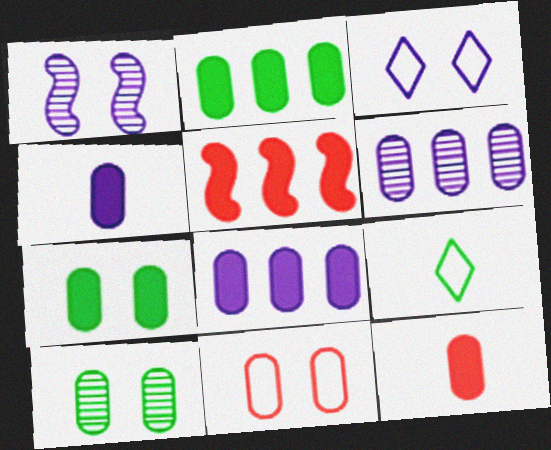[[7, 8, 12]]